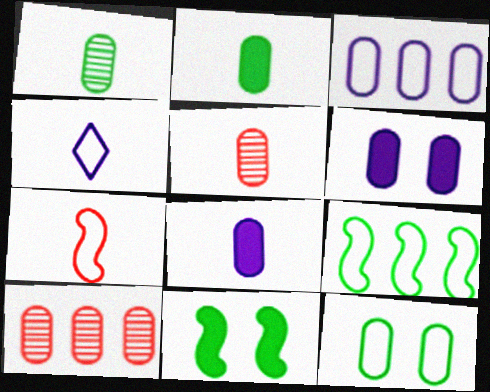[[4, 10, 11], 
[8, 10, 12]]